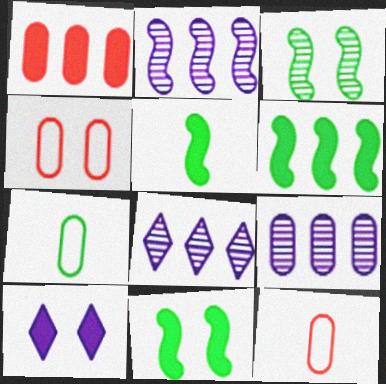[[1, 5, 10], 
[2, 8, 9], 
[3, 4, 10], 
[4, 5, 8], 
[5, 6, 11], 
[8, 11, 12]]